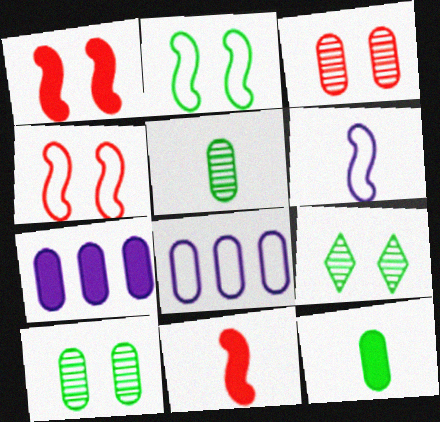[[3, 8, 12], 
[8, 9, 11]]